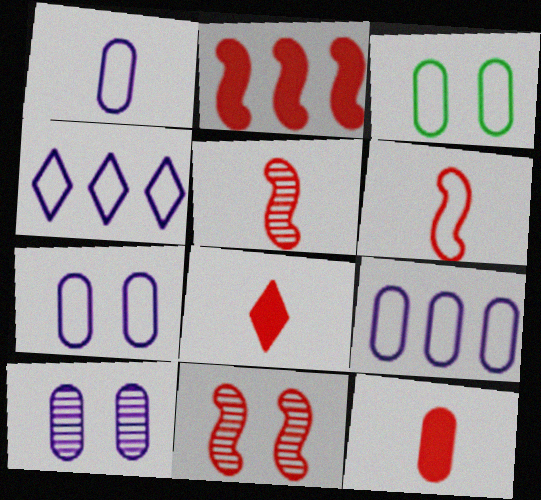[[1, 7, 9], 
[2, 6, 11], 
[3, 4, 6]]